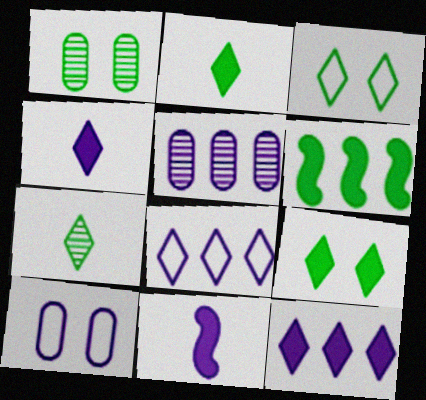[]